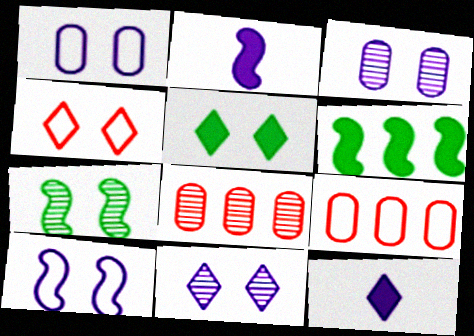[[4, 5, 11], 
[7, 9, 12]]